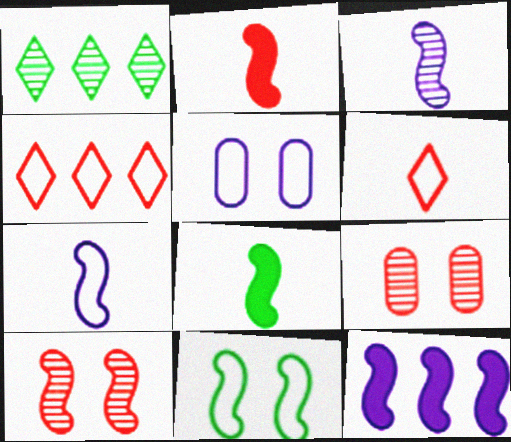[[1, 2, 5], 
[1, 3, 9], 
[2, 4, 9]]